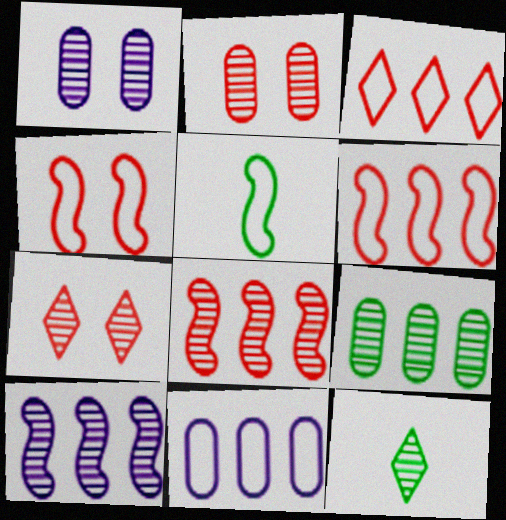[[1, 8, 12], 
[2, 10, 12]]